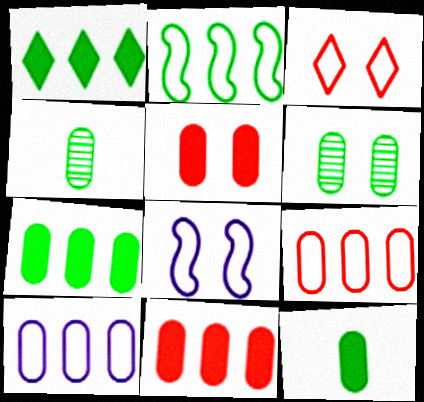[[4, 5, 10]]